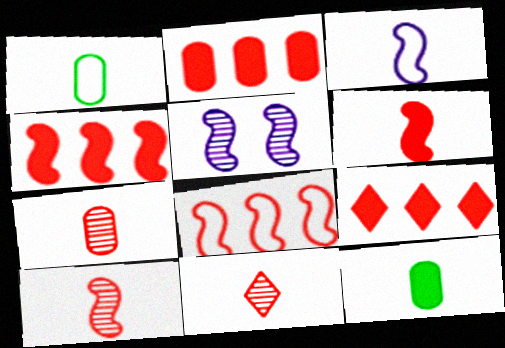[[1, 5, 9], 
[2, 4, 9], 
[3, 11, 12], 
[7, 10, 11]]